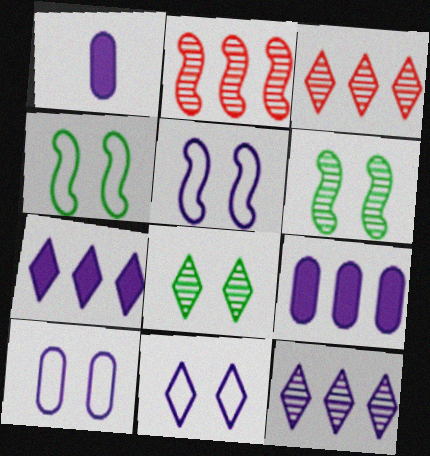[[1, 3, 4], 
[1, 5, 12], 
[5, 10, 11]]